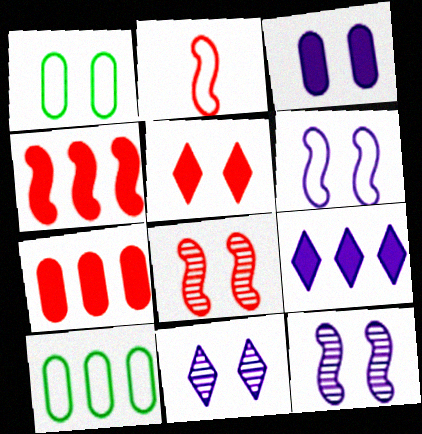[[1, 5, 12], 
[2, 4, 8], 
[3, 6, 11]]